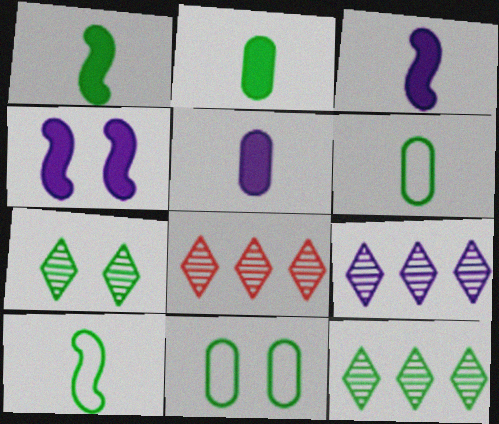[[1, 11, 12], 
[3, 8, 11], 
[4, 6, 8], 
[8, 9, 12]]